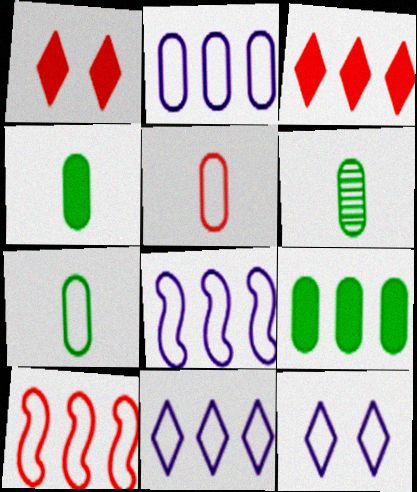[[1, 6, 8], 
[2, 8, 11], 
[4, 6, 7], 
[7, 10, 12]]